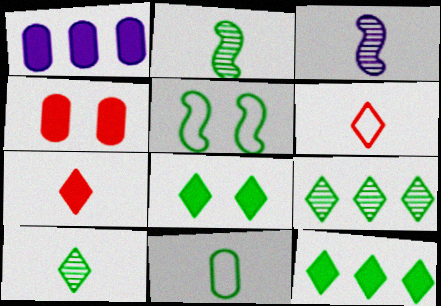[[3, 7, 11]]